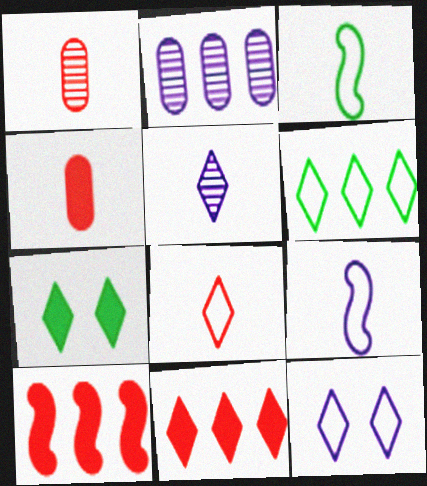[[2, 6, 10], 
[3, 4, 5], 
[6, 8, 12]]